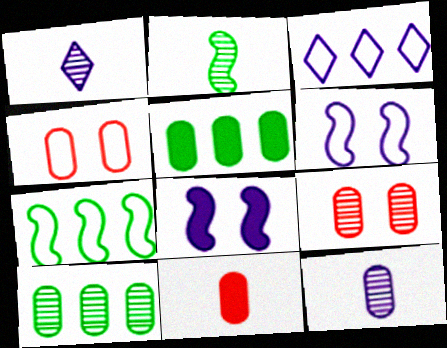[[3, 8, 12], 
[4, 5, 12], 
[9, 10, 12]]